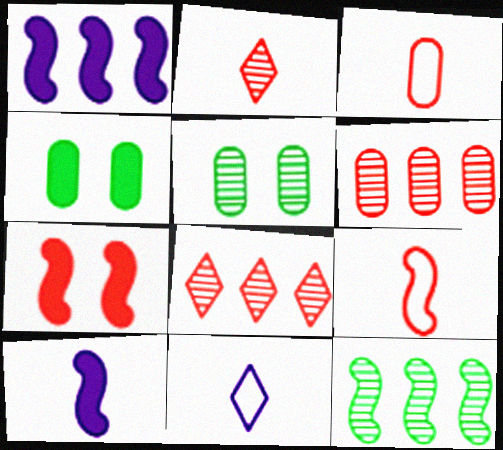[[3, 7, 8]]